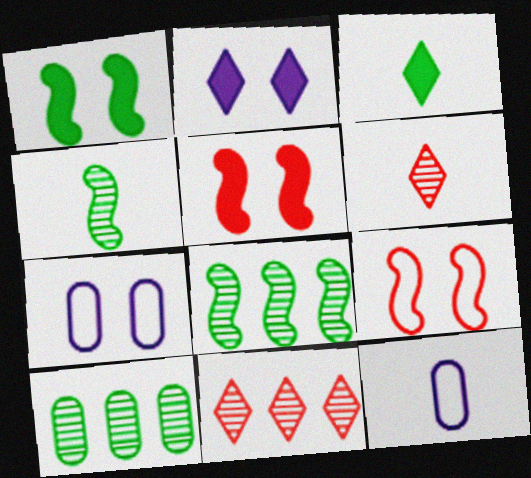[[1, 11, 12]]